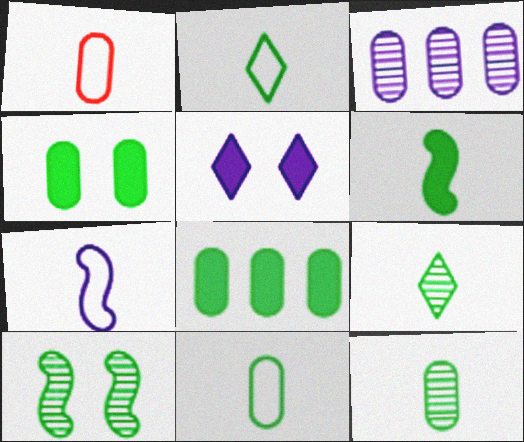[[1, 2, 7], 
[1, 3, 4], 
[2, 6, 12], 
[2, 8, 10], 
[3, 5, 7], 
[6, 9, 11]]